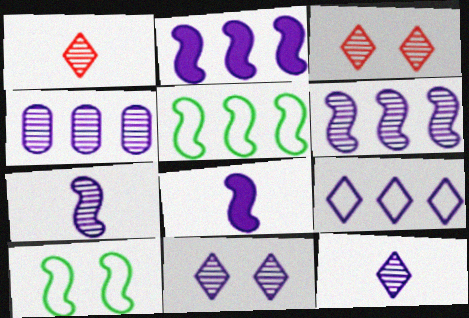[[2, 4, 9], 
[4, 7, 11]]